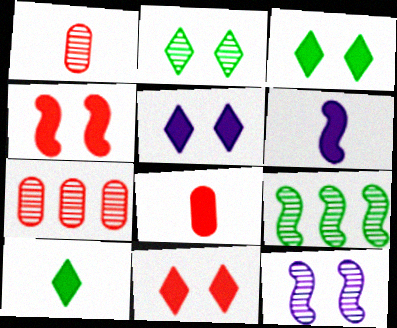[[3, 5, 11], 
[6, 8, 10]]